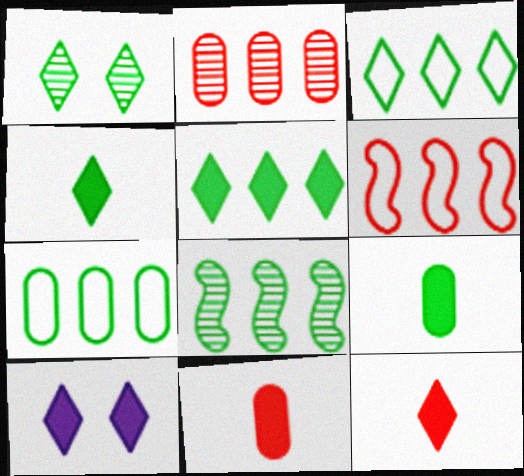[[1, 3, 4], 
[5, 7, 8], 
[5, 10, 12]]